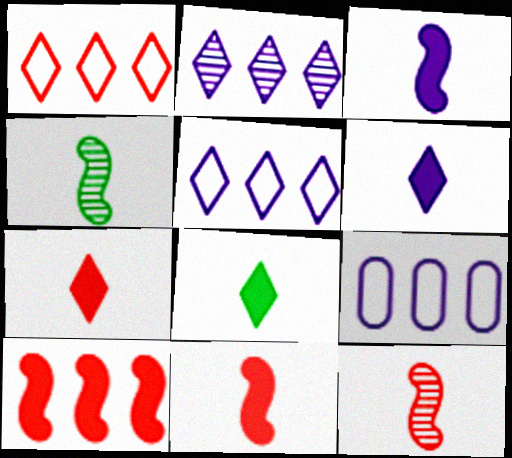[[6, 7, 8]]